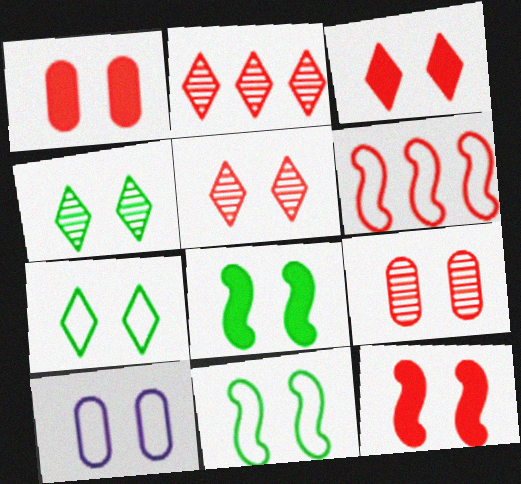[[1, 3, 12], 
[4, 10, 12], 
[5, 8, 10]]